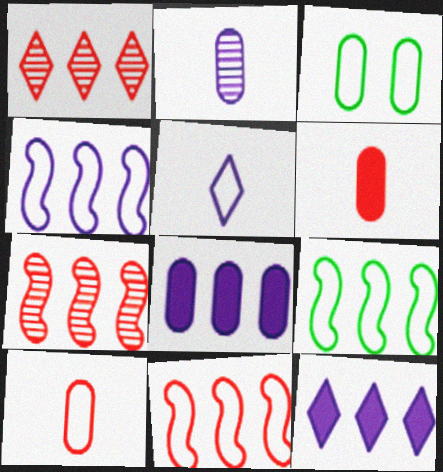[[1, 8, 9], 
[3, 5, 11], 
[4, 9, 11]]